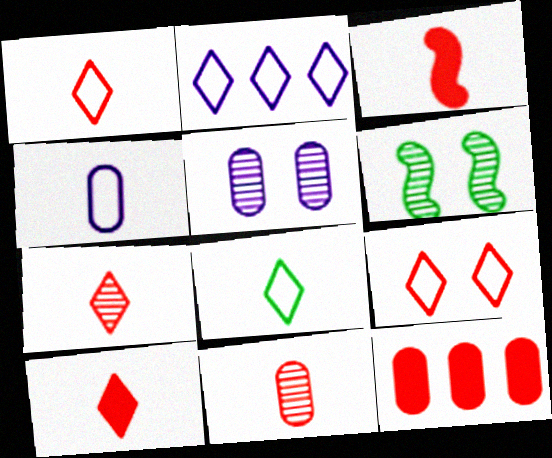[[1, 3, 11], 
[1, 7, 10], 
[2, 8, 9]]